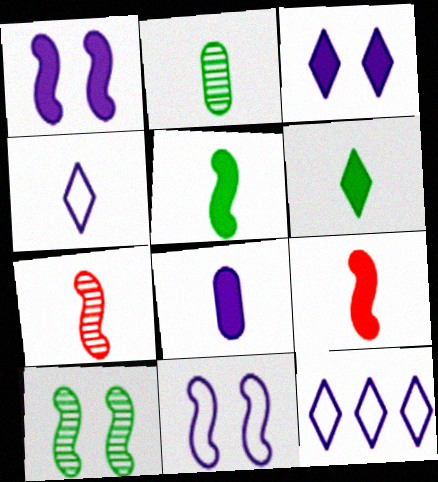[[2, 4, 9], 
[6, 8, 9]]